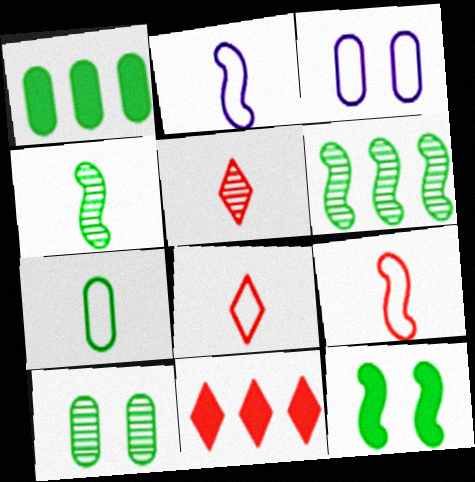[[1, 7, 10], 
[2, 7, 8], 
[2, 10, 11], 
[3, 4, 11]]